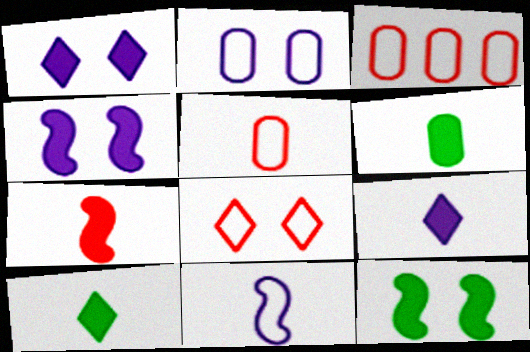[[6, 7, 9]]